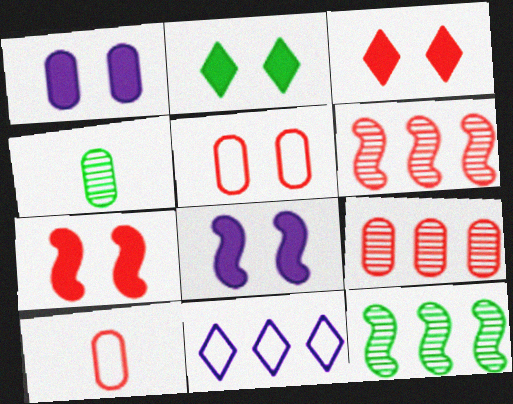[[1, 2, 7], 
[3, 6, 10], 
[4, 7, 11]]